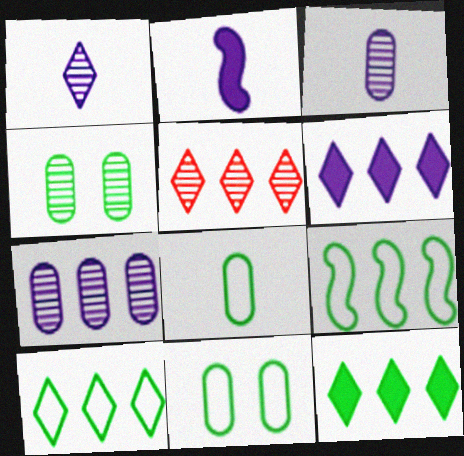[[2, 5, 11], 
[5, 6, 10]]